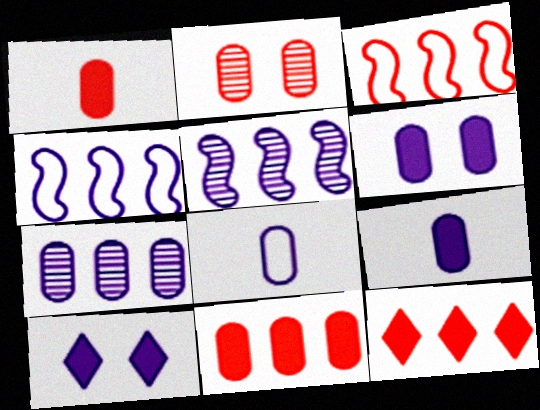[[5, 8, 10], 
[6, 7, 8]]